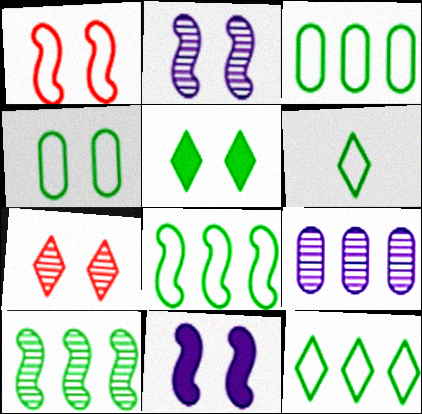[[3, 8, 12], 
[4, 6, 8], 
[4, 7, 11]]